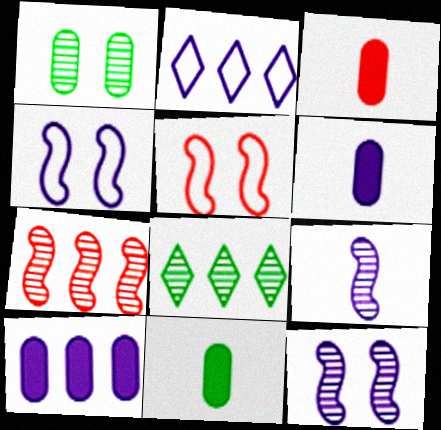[[2, 6, 12], 
[3, 4, 8], 
[3, 6, 11], 
[5, 6, 8]]